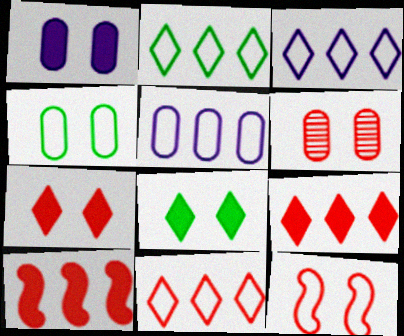[[1, 4, 6], 
[2, 3, 11], 
[6, 7, 12]]